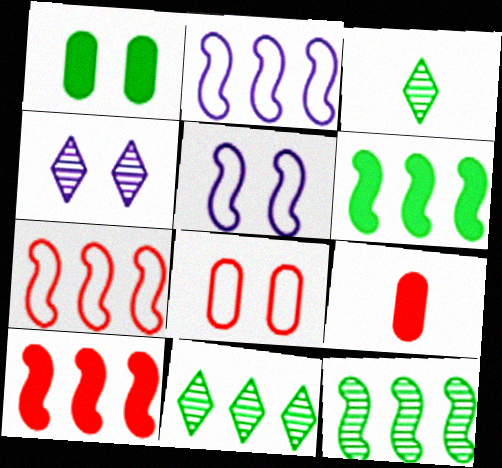[[2, 10, 12], 
[5, 9, 11]]